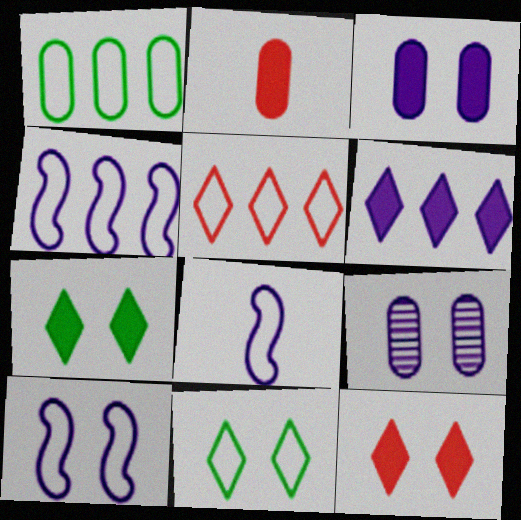[[1, 2, 9], 
[1, 4, 5], 
[4, 8, 10], 
[6, 8, 9]]